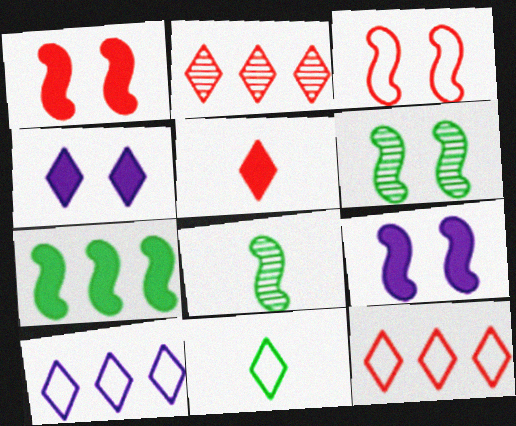[[2, 4, 11], 
[3, 6, 9]]